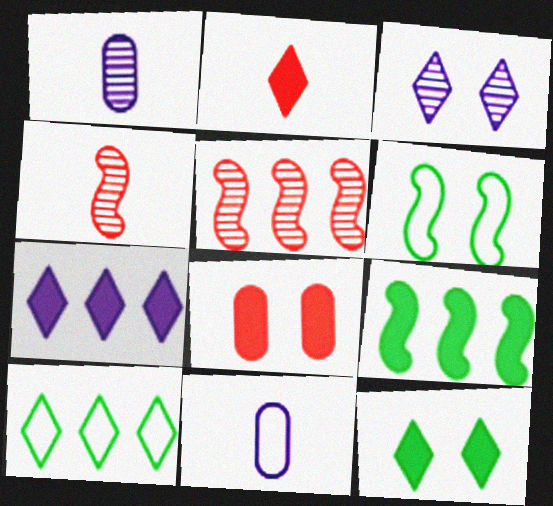[[2, 3, 10], 
[2, 7, 12], 
[3, 6, 8], 
[5, 11, 12]]